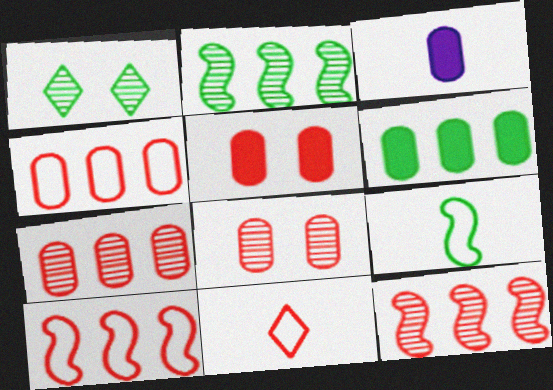[[1, 3, 10], 
[1, 6, 9], 
[3, 5, 6], 
[5, 11, 12]]